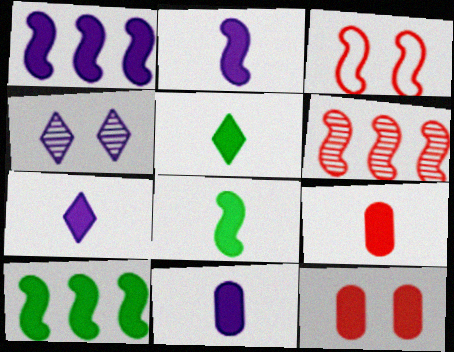[[1, 5, 12], 
[2, 5, 9], 
[2, 7, 11], 
[7, 8, 9], 
[7, 10, 12]]